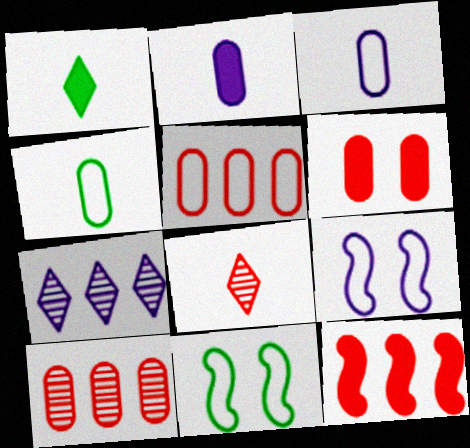[[1, 9, 10], 
[2, 7, 9]]